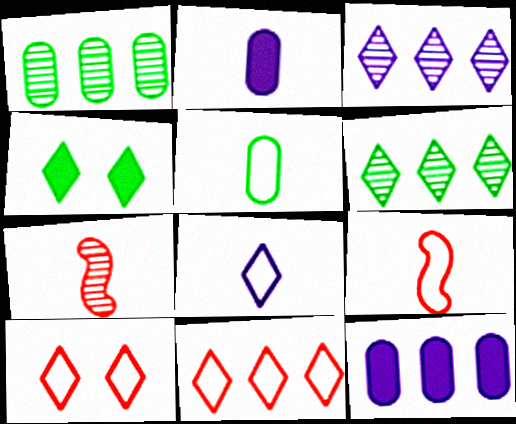[[5, 8, 9]]